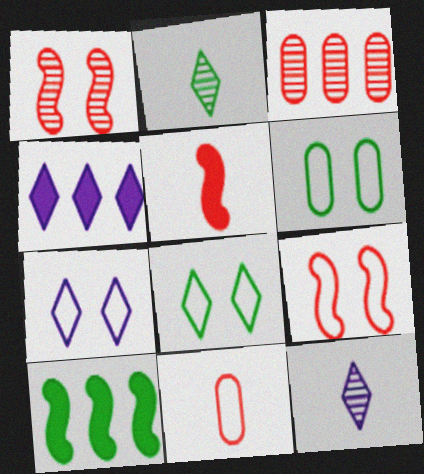[[2, 6, 10], 
[4, 7, 12], 
[6, 7, 9]]